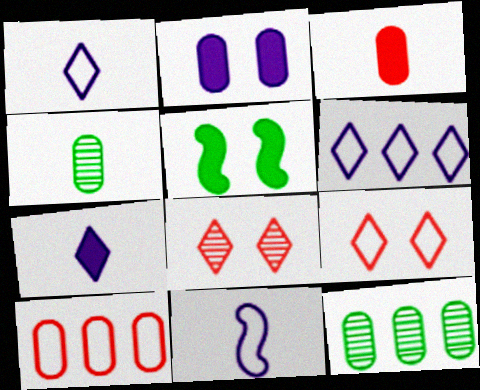[[2, 4, 10]]